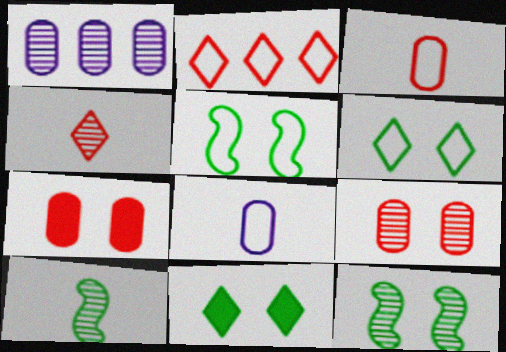[[1, 4, 12], 
[2, 5, 8]]